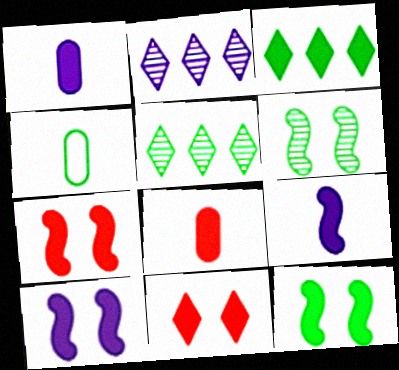[[1, 3, 7], 
[2, 4, 7], 
[3, 4, 6], 
[3, 8, 10], 
[4, 5, 12], 
[7, 10, 12]]